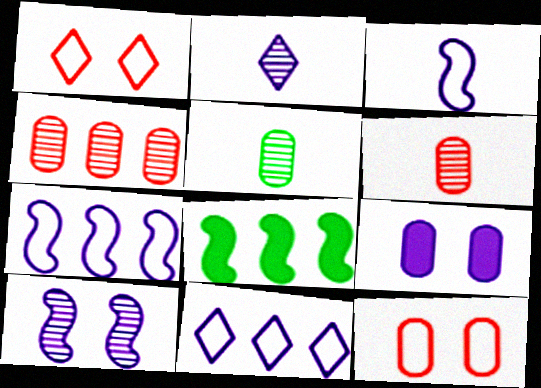[[2, 7, 9], 
[2, 8, 12], 
[4, 8, 11]]